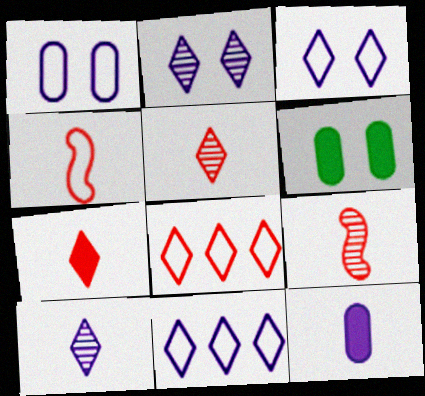[[6, 9, 11]]